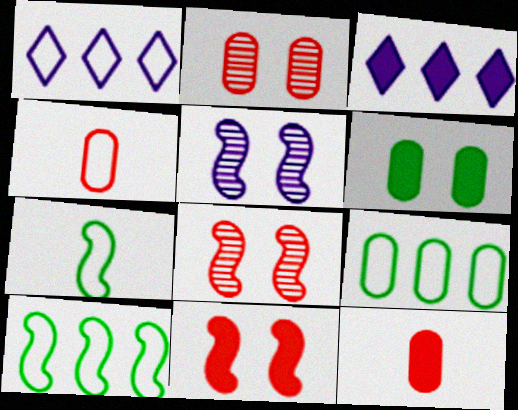[[2, 3, 7]]